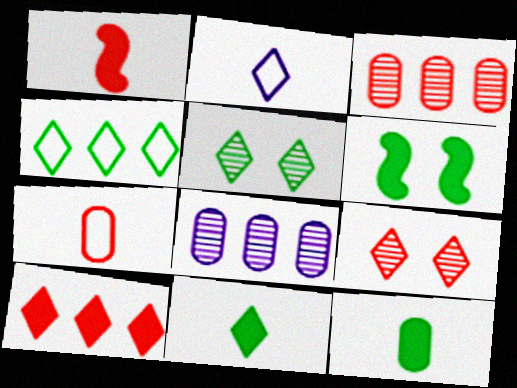[[2, 3, 6], 
[2, 5, 10], 
[4, 5, 11]]